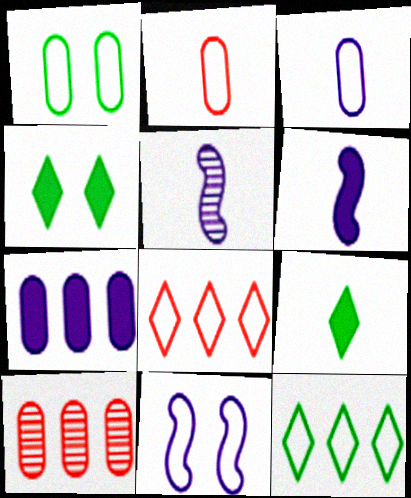[[2, 5, 9], 
[2, 11, 12], 
[9, 10, 11]]